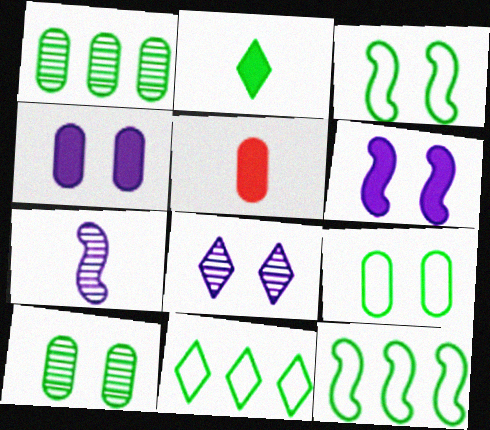[[1, 2, 3], 
[2, 10, 12], 
[5, 8, 12]]